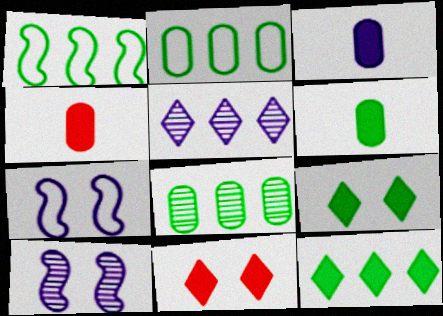[[1, 8, 12], 
[3, 4, 6], 
[3, 5, 7]]